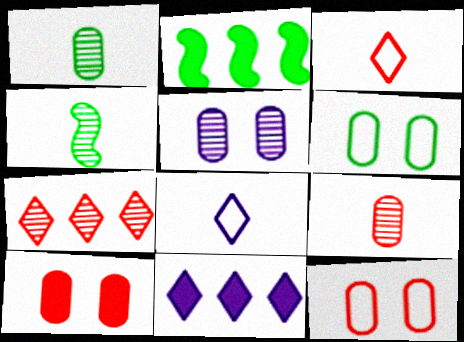[[2, 3, 5], 
[4, 5, 7], 
[4, 11, 12], 
[5, 6, 10]]